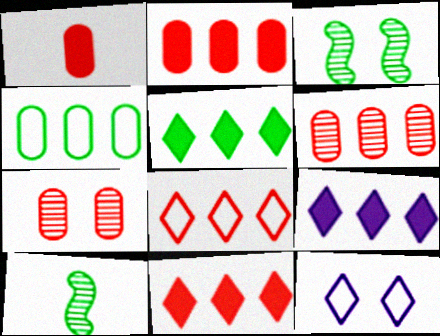[[2, 10, 12], 
[5, 9, 11]]